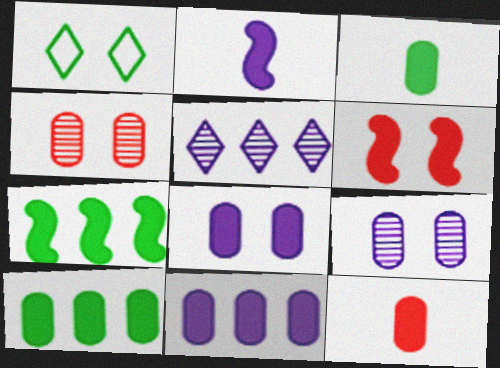[[1, 6, 9], 
[2, 6, 7], 
[8, 10, 12]]